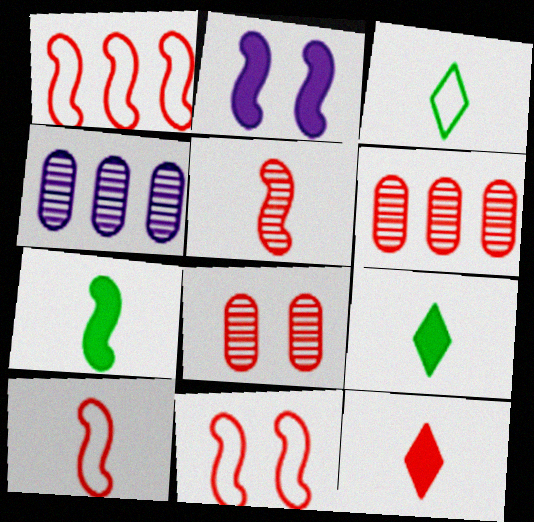[[1, 8, 12], 
[1, 10, 11], 
[2, 3, 6], 
[4, 9, 11], 
[6, 11, 12]]